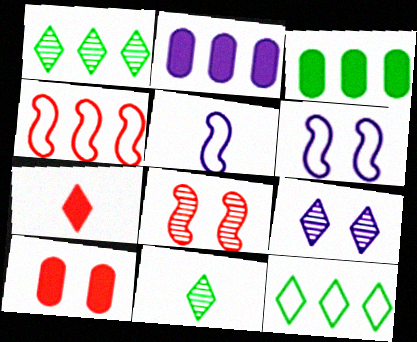[[1, 2, 4], 
[1, 5, 10], 
[2, 5, 9], 
[7, 9, 12]]